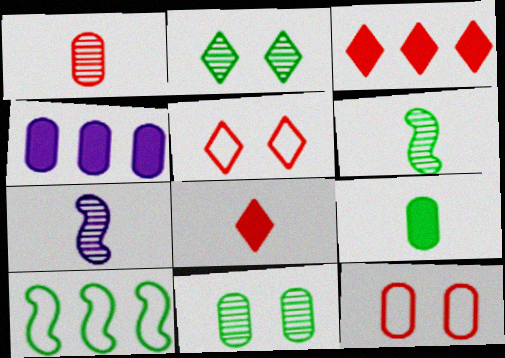[[2, 9, 10], 
[4, 5, 6]]